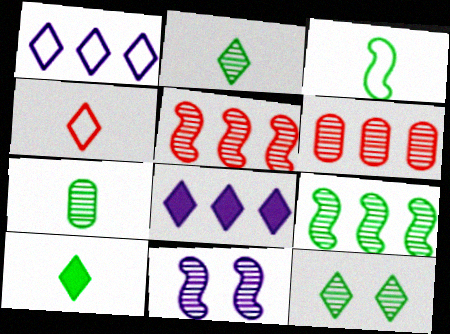[[2, 6, 11], 
[3, 7, 10], 
[4, 8, 12], 
[7, 9, 12]]